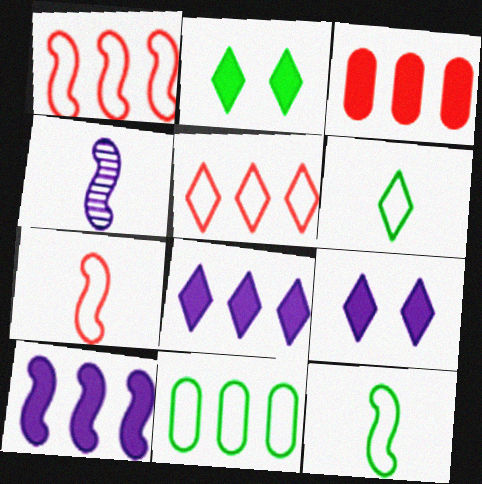[]